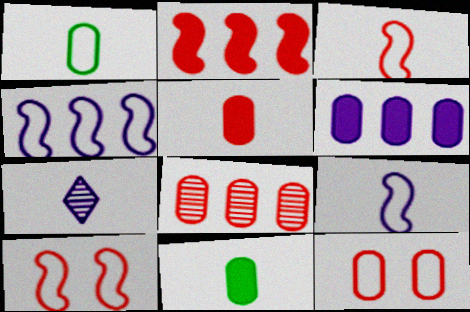[[3, 7, 11], 
[5, 8, 12]]